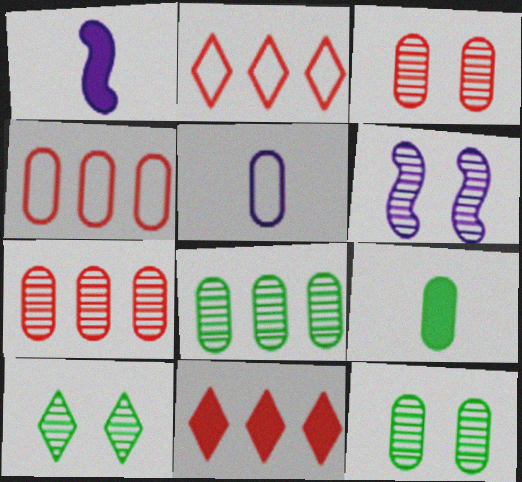[[1, 2, 12], 
[1, 4, 10], 
[2, 6, 9], 
[3, 6, 10]]